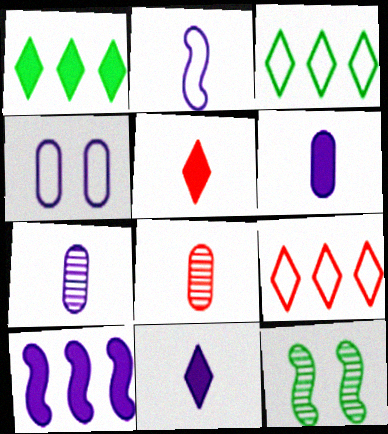[[2, 7, 11], 
[6, 9, 12]]